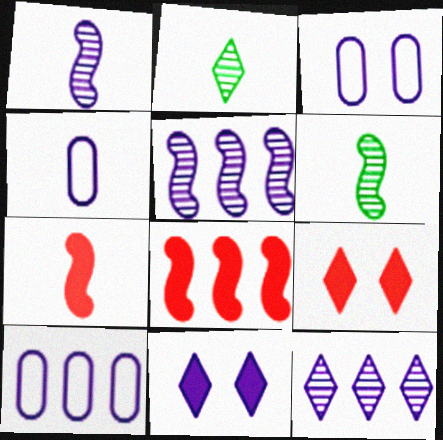[[1, 10, 11], 
[2, 3, 8], 
[2, 4, 7], 
[3, 4, 10], 
[4, 5, 11], 
[6, 9, 10]]